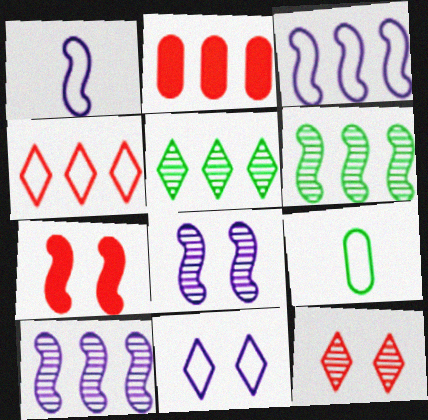[[1, 6, 7], 
[2, 3, 5]]